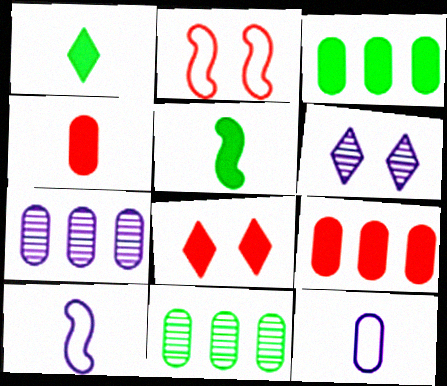[[1, 2, 7], 
[8, 10, 11]]